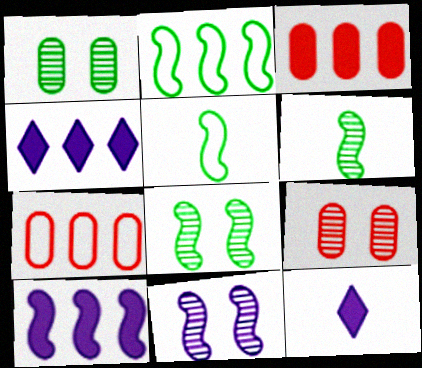[[2, 9, 12], 
[4, 5, 9], 
[7, 8, 12]]